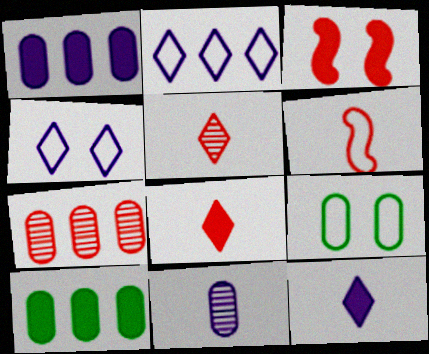[[2, 6, 9], 
[3, 10, 12]]